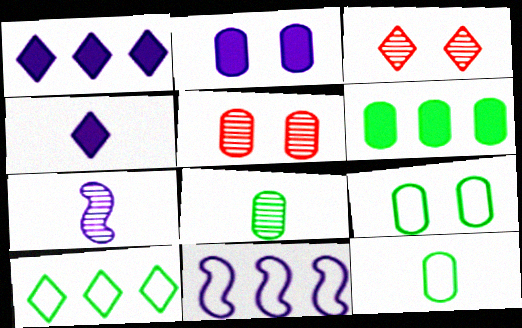[[2, 5, 9], 
[3, 4, 10], 
[6, 8, 9]]